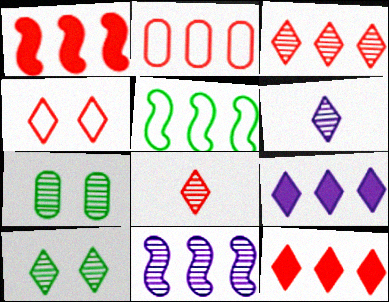[[1, 2, 3], 
[1, 5, 11], 
[3, 6, 10], 
[4, 8, 12], 
[7, 8, 11]]